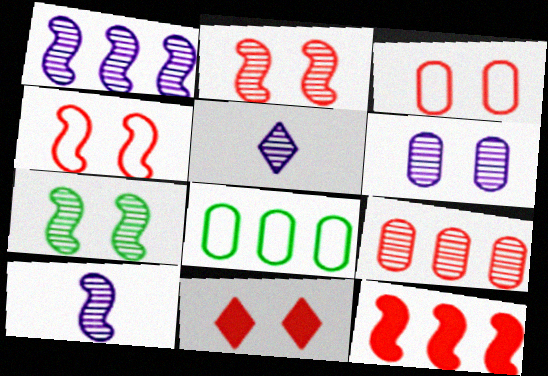[[1, 5, 6], 
[2, 3, 11], 
[5, 7, 9], 
[8, 10, 11]]